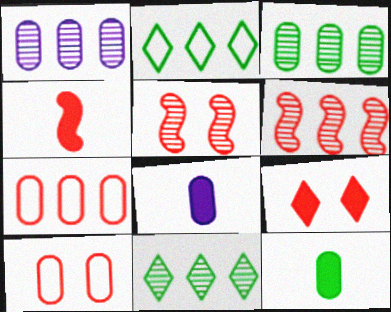[[1, 6, 11], 
[1, 10, 12], 
[2, 5, 8], 
[3, 8, 10], 
[5, 9, 10]]